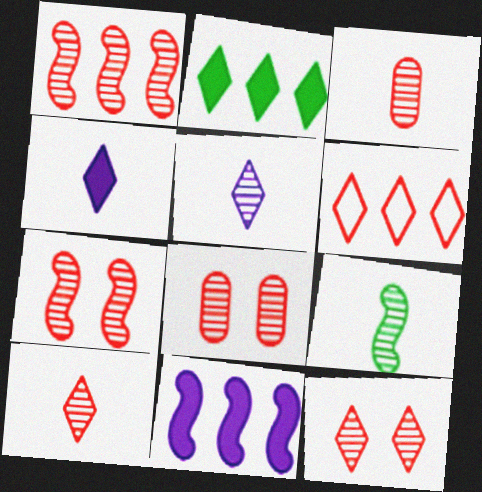[[1, 3, 12], 
[1, 8, 10], 
[3, 5, 9], 
[7, 8, 12]]